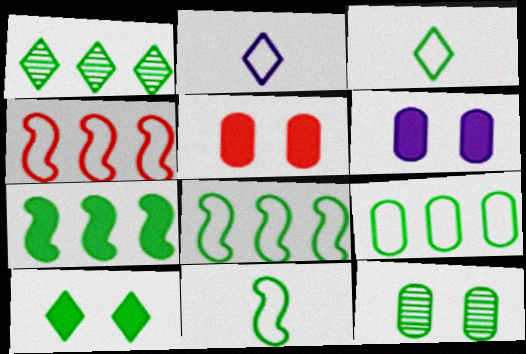[[1, 3, 10], 
[1, 7, 9], 
[3, 7, 12]]